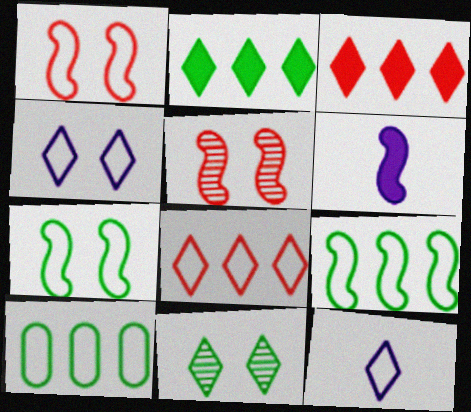[[1, 10, 12], 
[3, 11, 12], 
[5, 6, 9]]